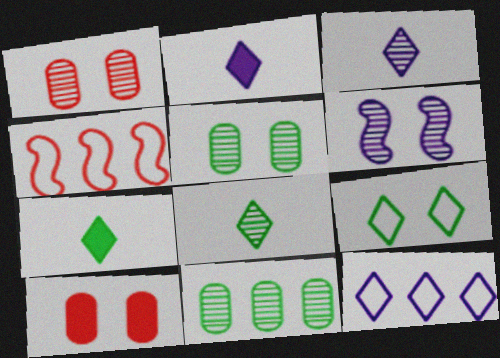[[2, 4, 5], 
[6, 9, 10]]